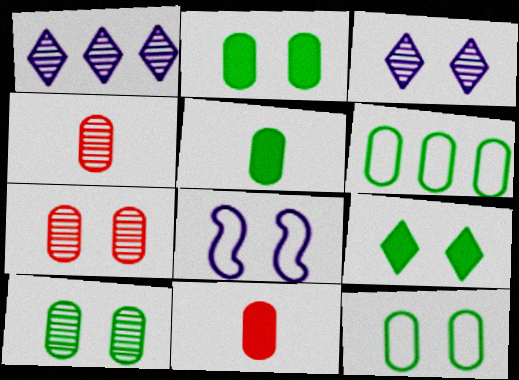[[2, 10, 12], 
[5, 6, 10], 
[7, 8, 9]]